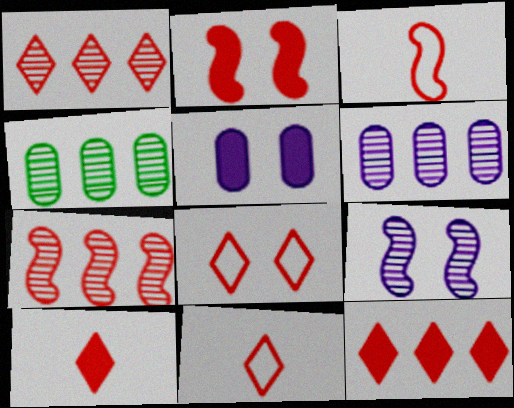[[1, 8, 10], 
[2, 3, 7]]